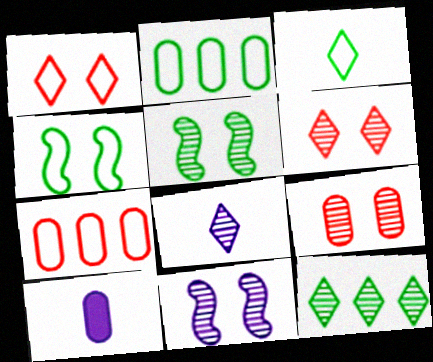[[2, 3, 4], 
[2, 9, 10], 
[6, 8, 12]]